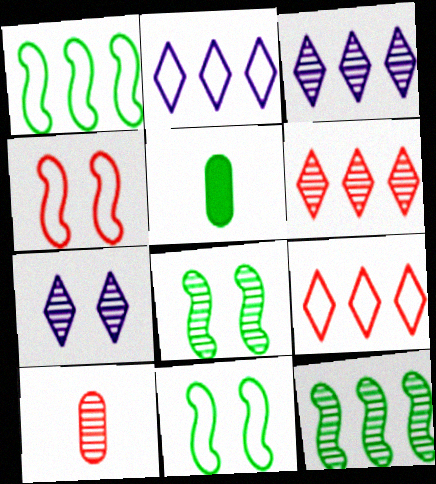[[3, 4, 5], 
[3, 8, 10], 
[7, 10, 12]]